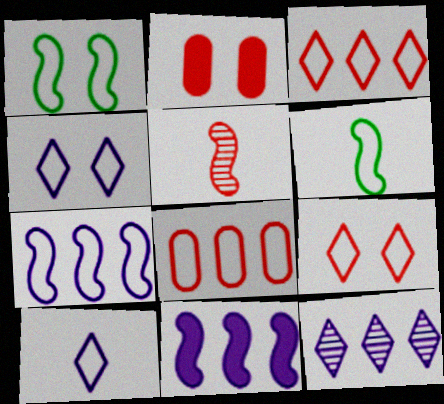[[1, 5, 11], 
[1, 8, 10], 
[2, 3, 5], 
[2, 6, 12], 
[4, 6, 8]]